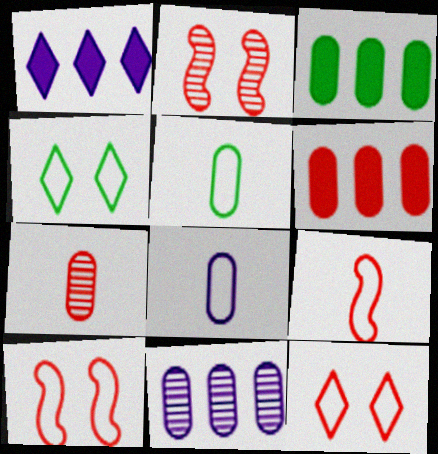[[1, 2, 5]]